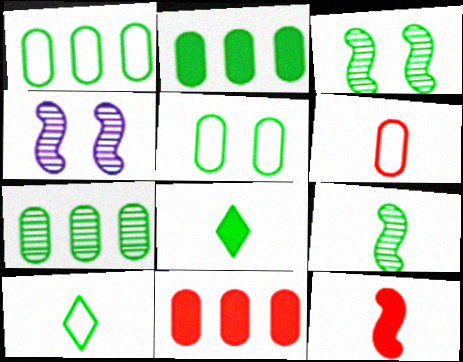[[1, 2, 7], 
[1, 3, 8], 
[2, 3, 10], 
[4, 10, 11]]